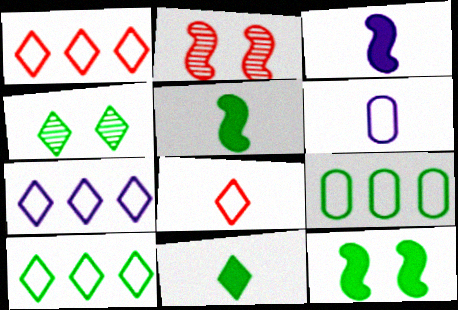[[1, 7, 10], 
[4, 5, 9], 
[4, 10, 11]]